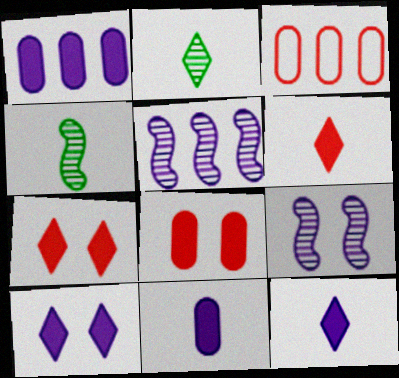[[3, 4, 10]]